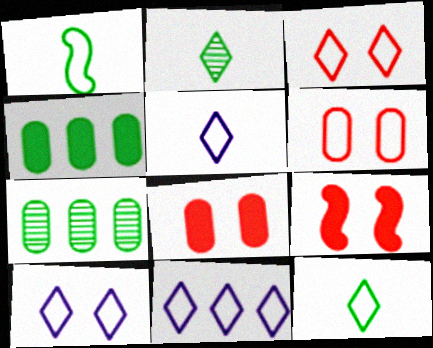[[1, 6, 11], 
[3, 11, 12], 
[5, 7, 9], 
[5, 10, 11]]